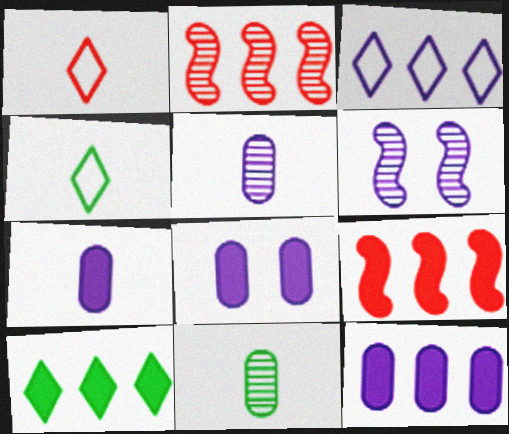[[2, 4, 8], 
[3, 6, 7], 
[7, 8, 12], 
[9, 10, 12]]